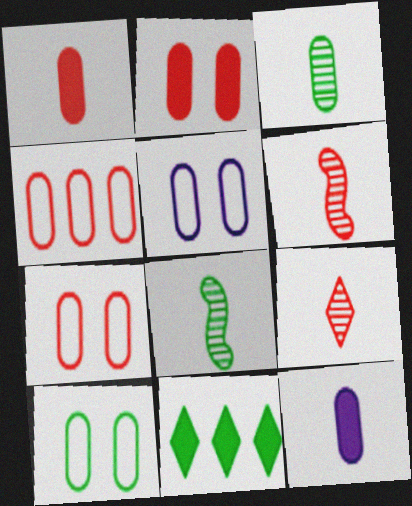[[5, 6, 11], 
[5, 7, 10], 
[8, 10, 11]]